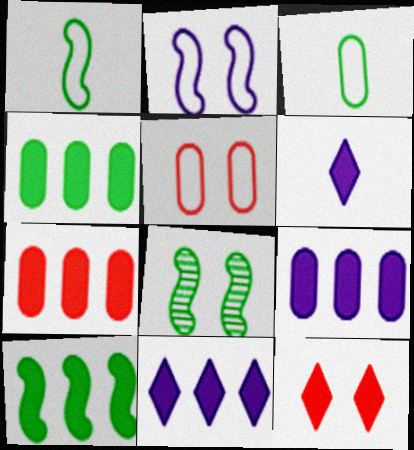[[1, 8, 10], 
[4, 7, 9], 
[7, 10, 11]]